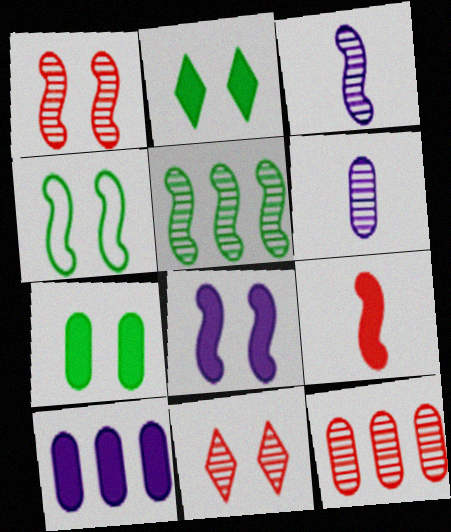[[1, 3, 5], 
[1, 4, 8], 
[2, 9, 10], 
[5, 6, 11]]